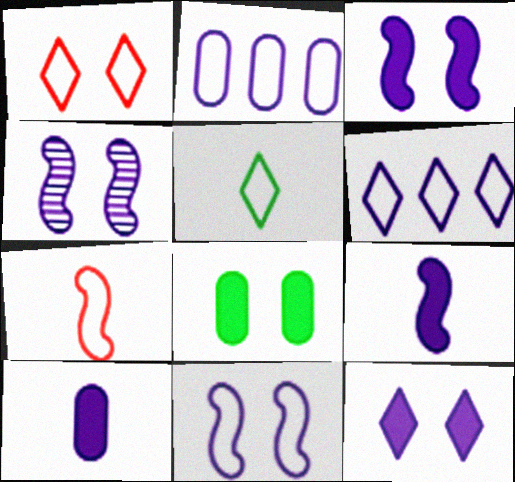[[1, 4, 8], 
[1, 5, 6], 
[3, 4, 11], 
[4, 6, 10]]